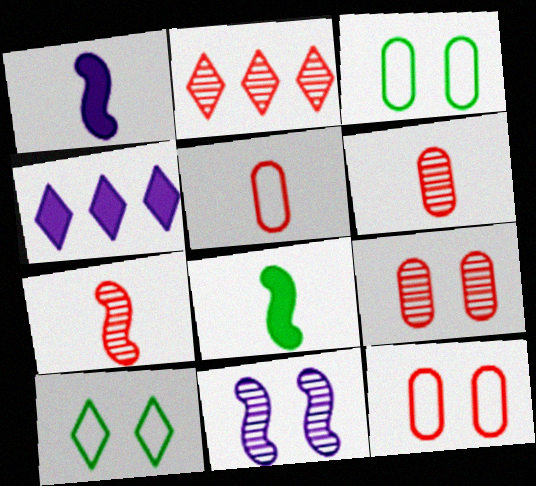[[1, 2, 3], 
[2, 7, 9], 
[3, 4, 7]]